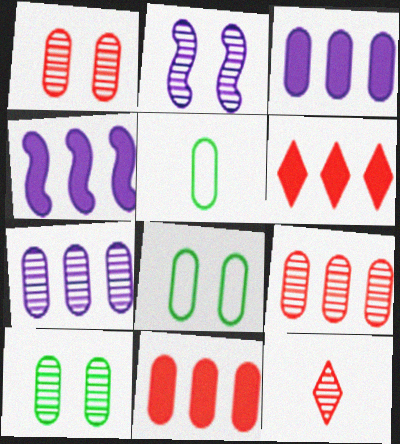[[1, 3, 5], 
[2, 5, 6], 
[4, 8, 12]]